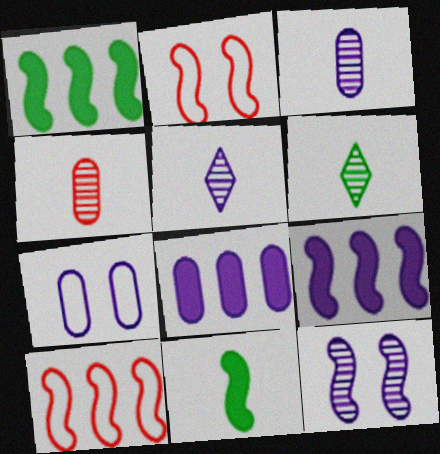[[2, 6, 8], 
[3, 7, 8], 
[5, 7, 9], 
[10, 11, 12]]